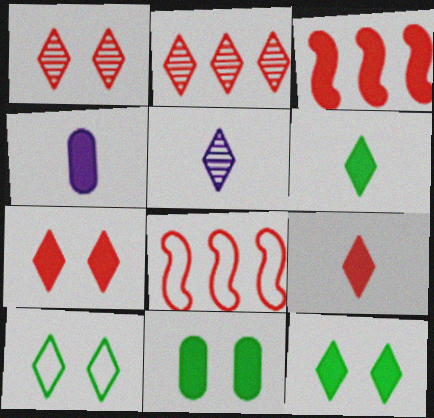[[3, 4, 12], 
[5, 8, 11]]